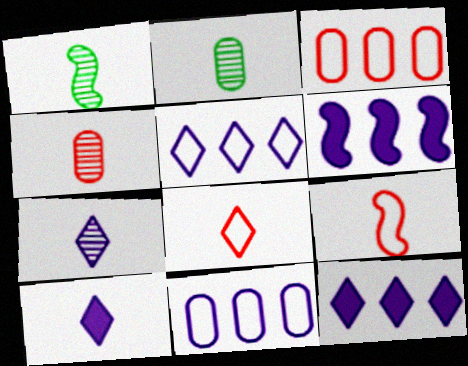[[1, 4, 7], 
[2, 9, 10]]